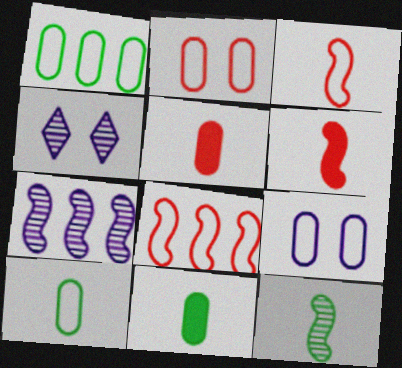[[1, 4, 6], 
[4, 8, 11]]